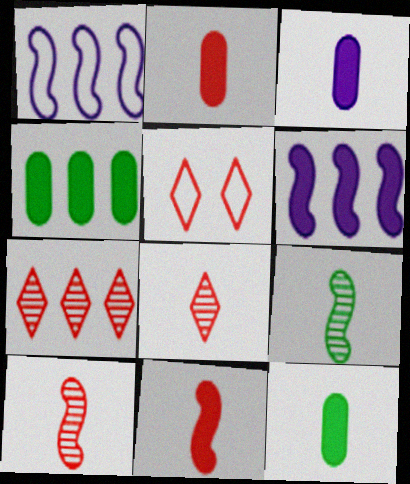[[1, 4, 7], 
[2, 3, 12]]